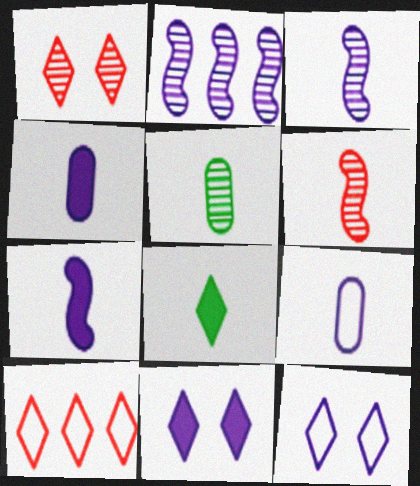[[1, 2, 5], 
[2, 4, 12], 
[2, 9, 11], 
[6, 8, 9]]